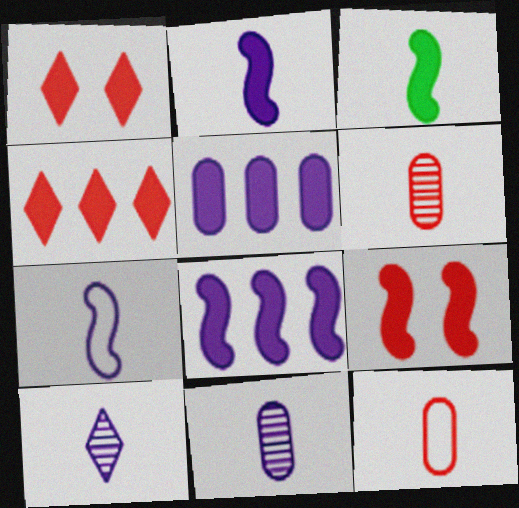[[1, 3, 5], 
[3, 8, 9], 
[3, 10, 12]]